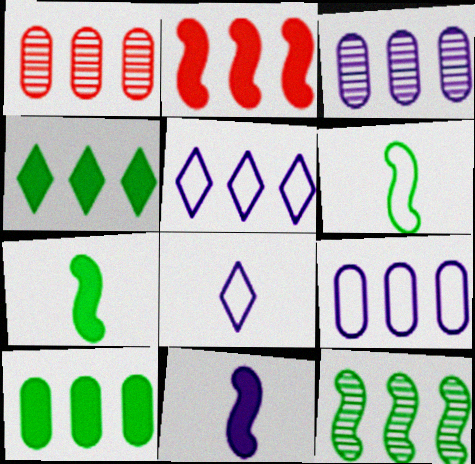[[1, 9, 10]]